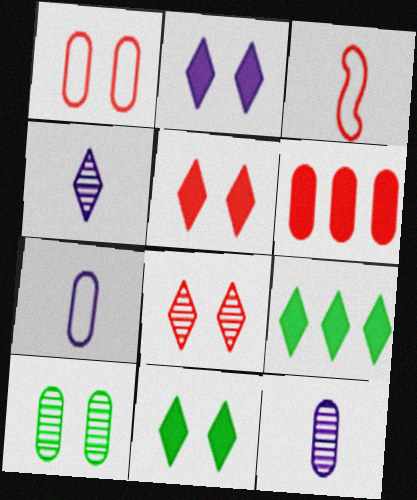[[2, 5, 11], 
[3, 6, 8], 
[6, 7, 10]]